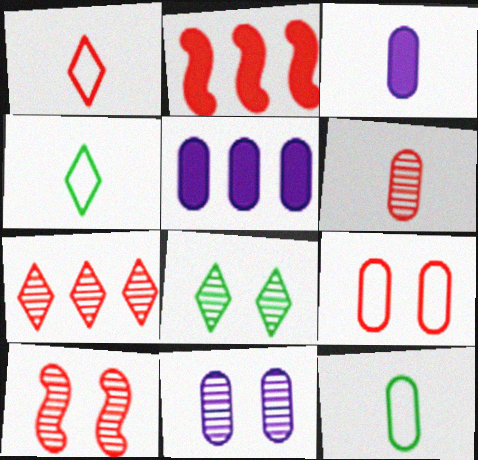[[2, 4, 11], 
[3, 6, 12], 
[4, 5, 10], 
[6, 7, 10], 
[8, 10, 11]]